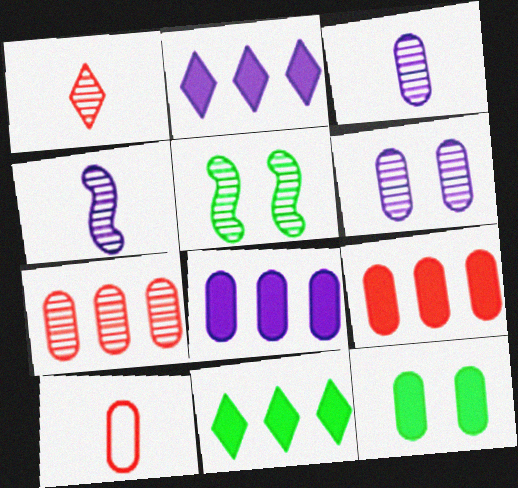[[2, 5, 10]]